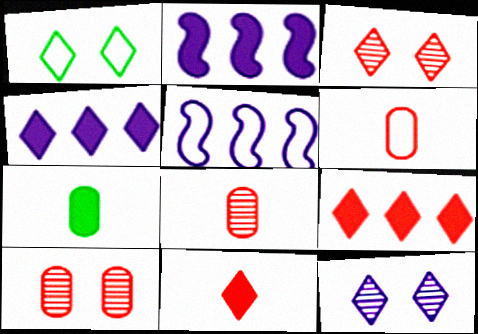[[1, 2, 8], 
[1, 5, 6], 
[3, 5, 7]]